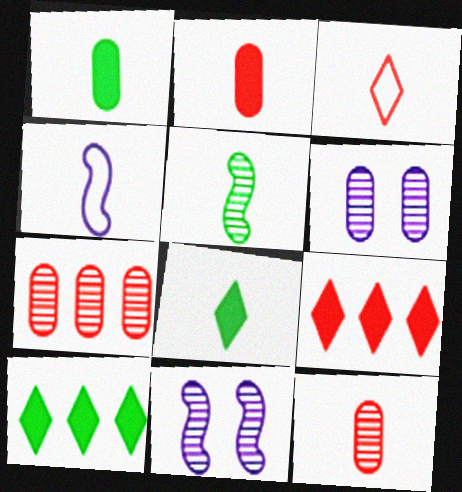[[4, 8, 12]]